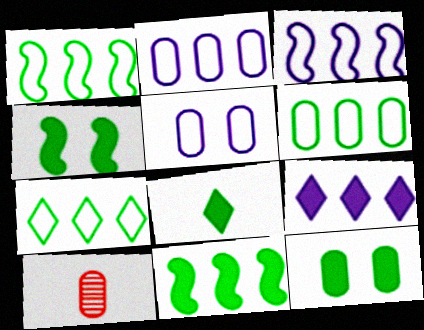[[1, 6, 7], 
[2, 10, 12], 
[8, 11, 12]]